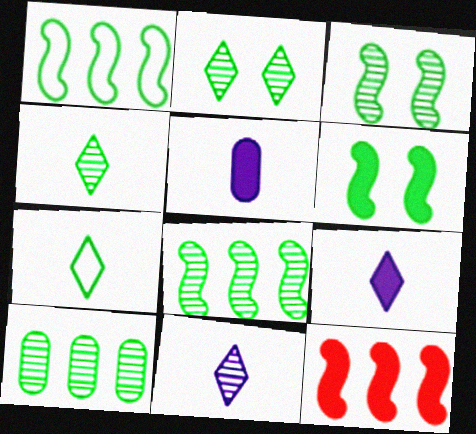[[3, 4, 10], 
[6, 7, 10]]